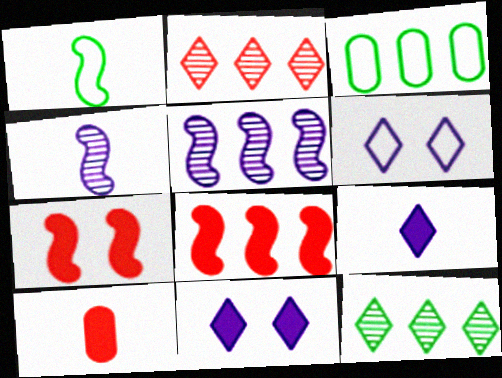[[1, 5, 7]]